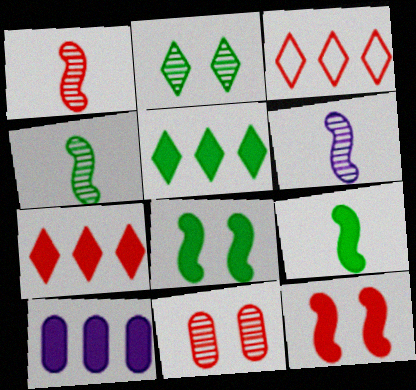[[1, 4, 6]]